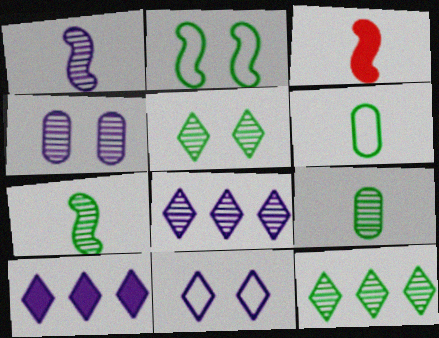[[1, 4, 8]]